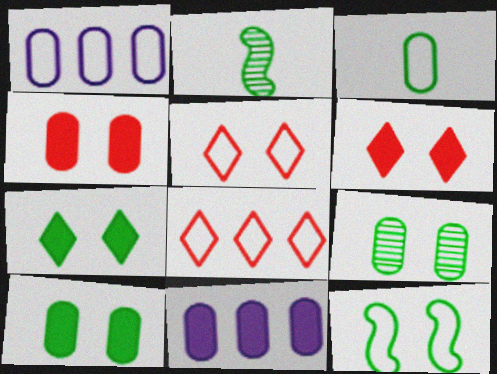[[1, 2, 6], 
[2, 5, 11], 
[7, 9, 12]]